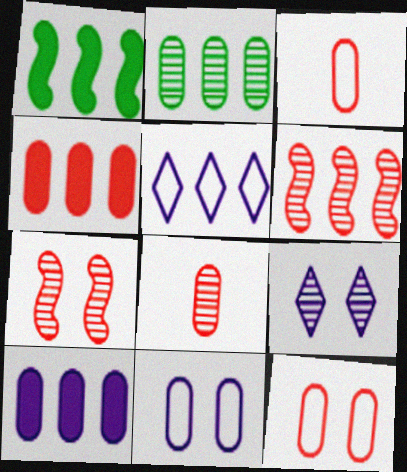[[1, 3, 9], 
[4, 8, 12]]